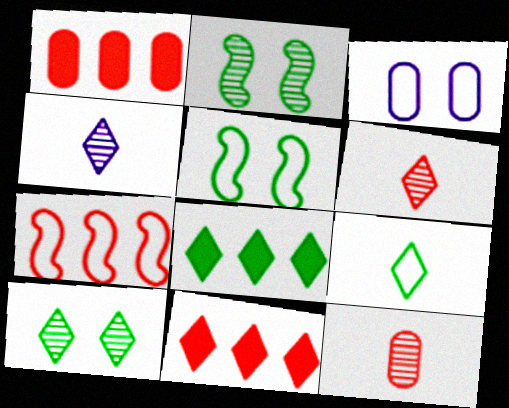[[1, 4, 5], 
[3, 7, 9], 
[8, 9, 10]]